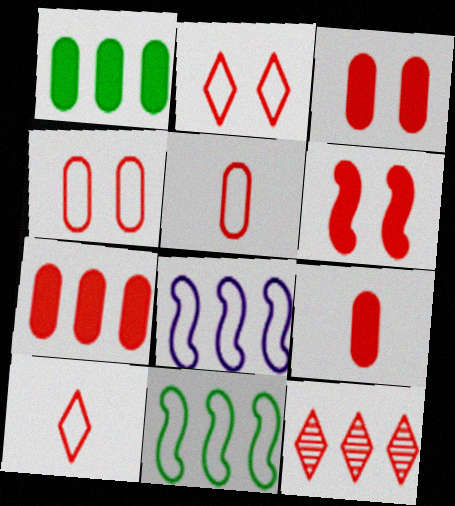[[1, 8, 12], 
[3, 7, 9], 
[5, 6, 12]]